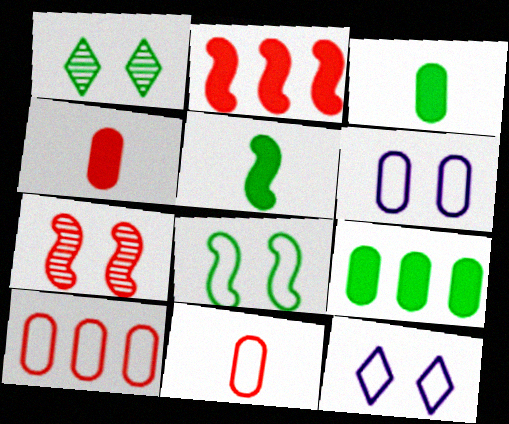[]